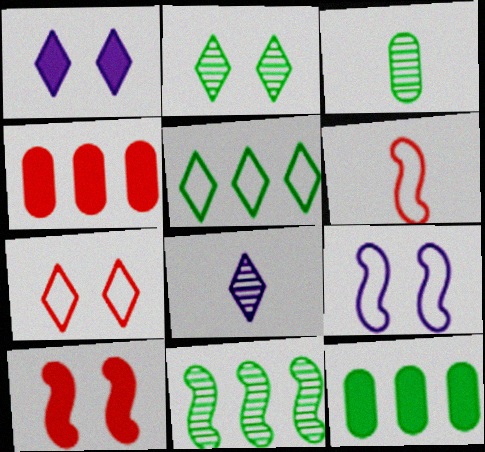[[1, 2, 7], 
[2, 3, 11], 
[5, 11, 12]]